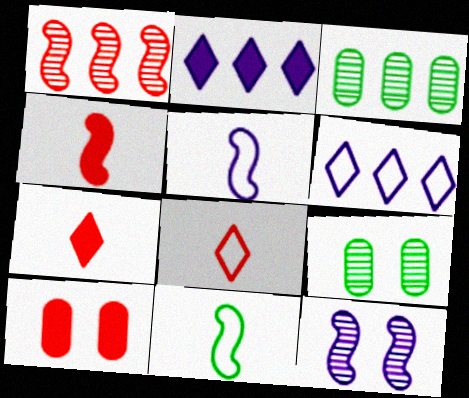[[1, 8, 10], 
[4, 6, 9]]